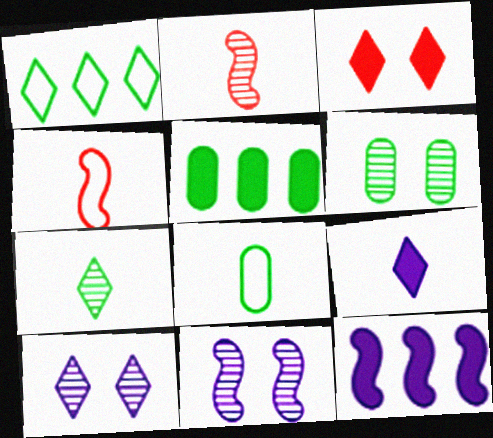[[2, 8, 9], 
[4, 5, 10], 
[5, 6, 8]]